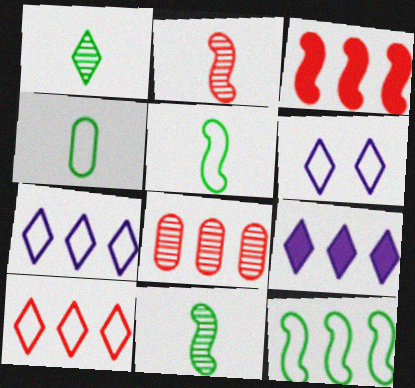[[3, 8, 10], 
[8, 9, 12]]